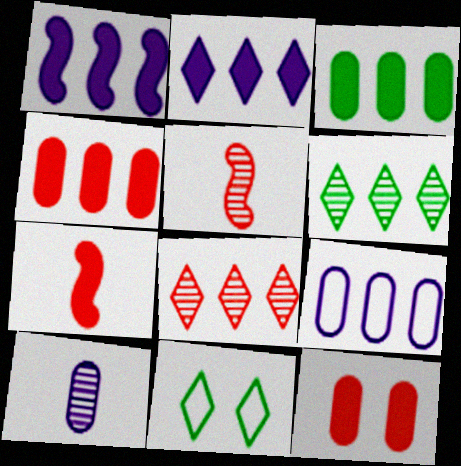[]